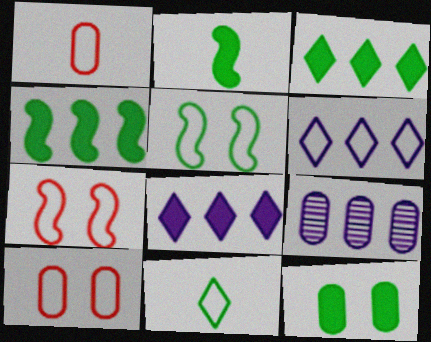[[1, 5, 6], 
[1, 9, 12], 
[2, 3, 12]]